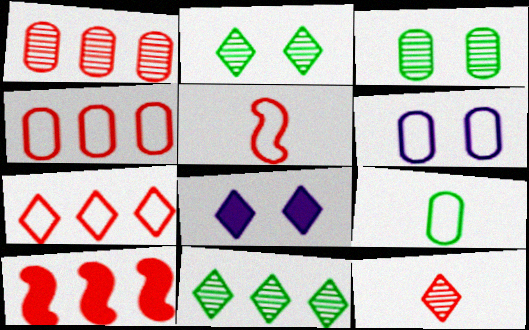[[1, 7, 10], 
[4, 6, 9]]